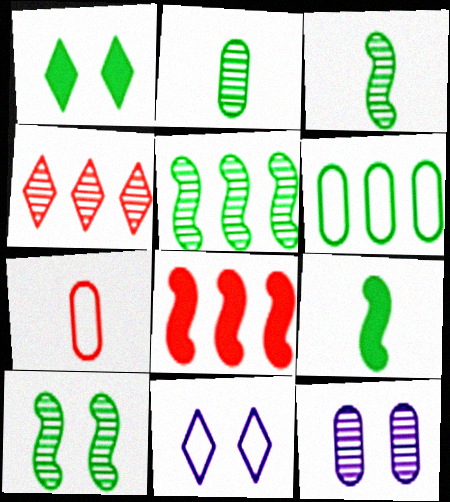[[1, 3, 6], 
[2, 8, 11], 
[3, 4, 12], 
[3, 5, 10]]